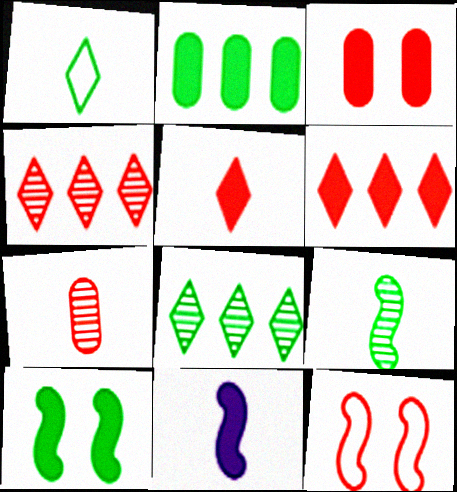[[1, 7, 11], 
[6, 7, 12]]